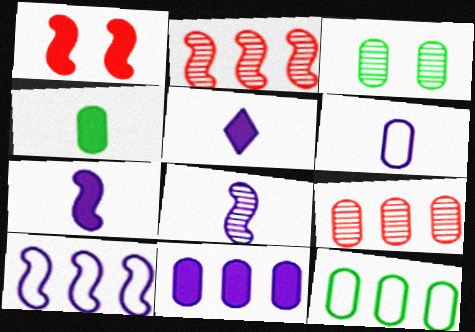[[3, 4, 12], 
[5, 6, 8], 
[9, 11, 12]]